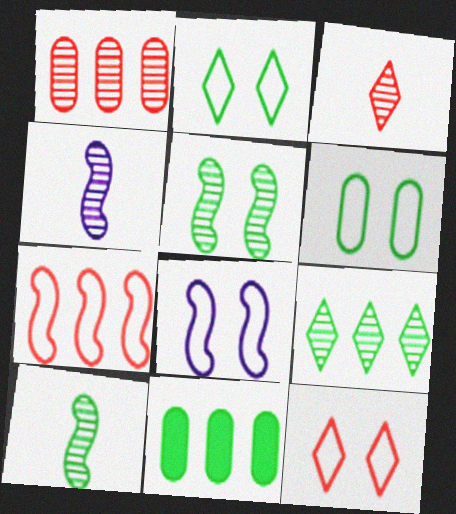[[2, 10, 11], 
[3, 8, 11], 
[4, 11, 12], 
[6, 8, 12]]